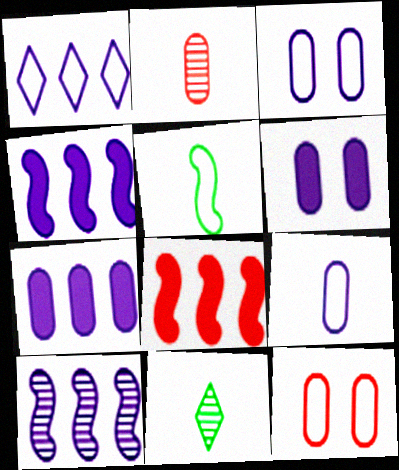[[1, 5, 12], 
[1, 7, 10], 
[3, 8, 11], 
[4, 11, 12]]